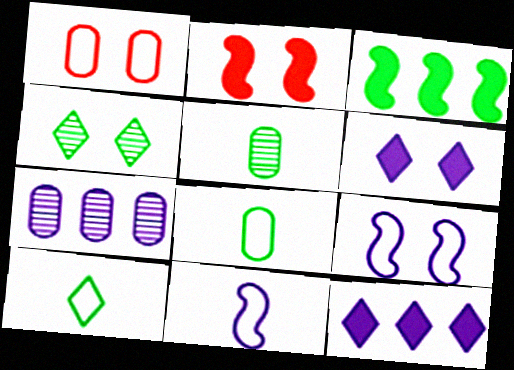[[2, 7, 10], 
[3, 4, 8], 
[6, 7, 11]]